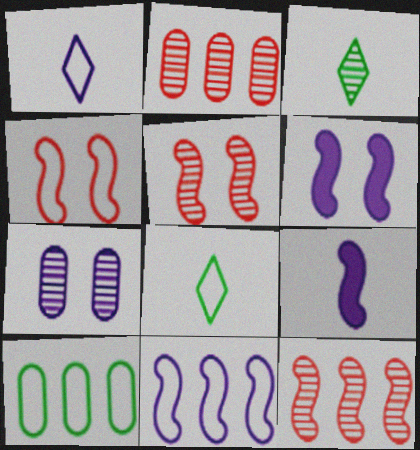[[1, 4, 10], 
[2, 6, 8], 
[3, 7, 12]]